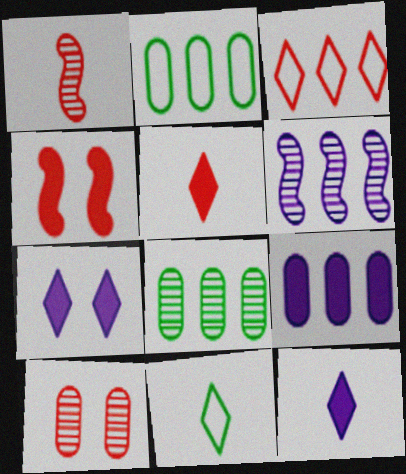[[1, 2, 7]]